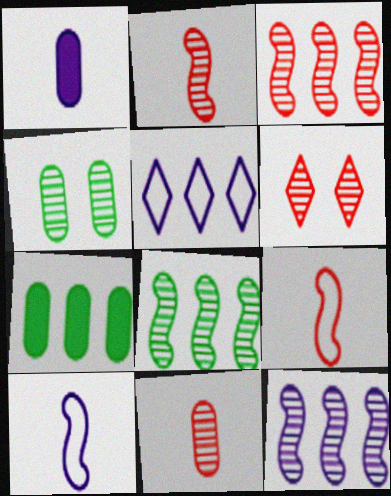[[3, 5, 7], 
[3, 6, 11], 
[3, 8, 12], 
[6, 7, 10]]